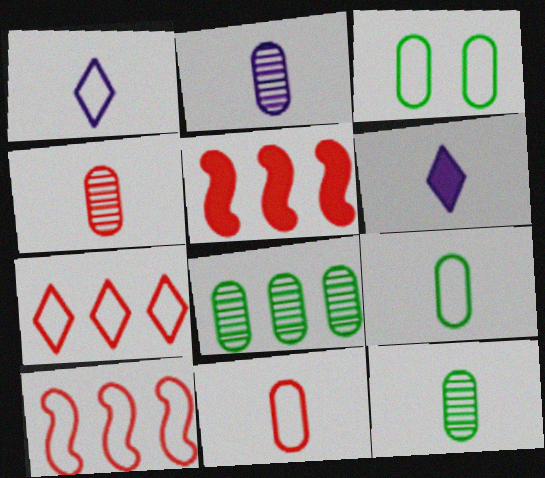[[1, 3, 10], 
[2, 4, 12]]